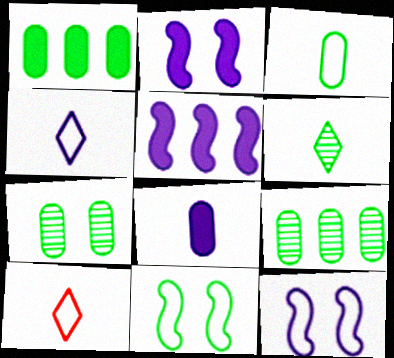[[1, 3, 7], 
[1, 6, 11], 
[2, 9, 10], 
[5, 7, 10]]